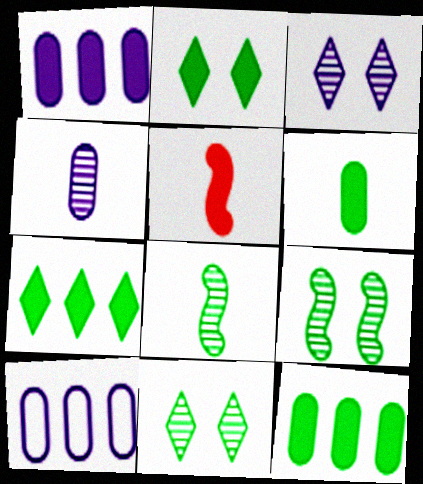[[1, 2, 5], 
[5, 10, 11]]